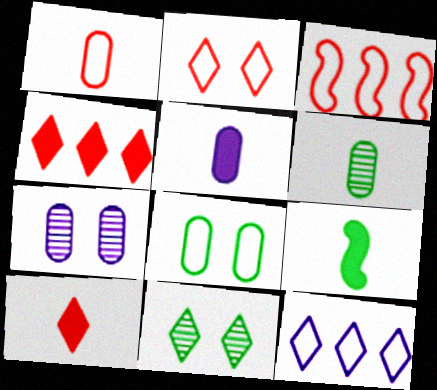[[1, 2, 3], 
[1, 5, 6], 
[3, 5, 11], 
[5, 9, 10], 
[10, 11, 12]]